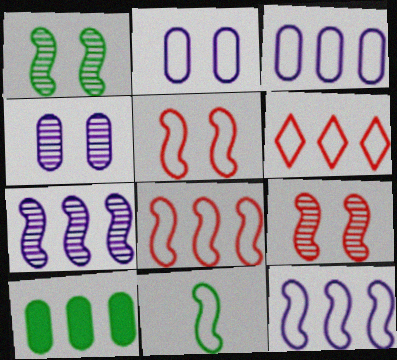[[2, 6, 11], 
[5, 11, 12], 
[6, 7, 10]]